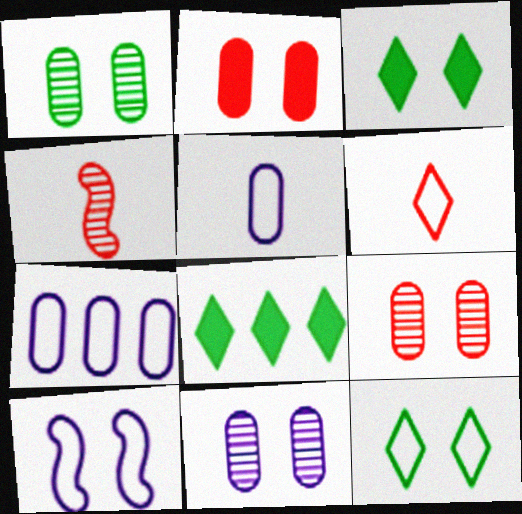[[1, 9, 11], 
[3, 4, 7], 
[3, 9, 10]]